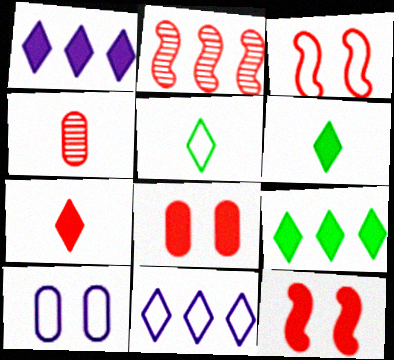[[2, 6, 10]]